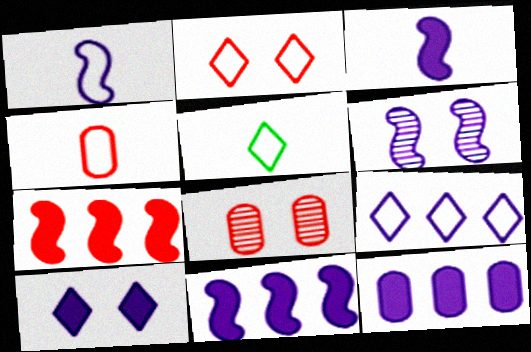[[1, 4, 5], 
[1, 6, 11], 
[2, 5, 9], 
[3, 10, 12], 
[5, 8, 11]]